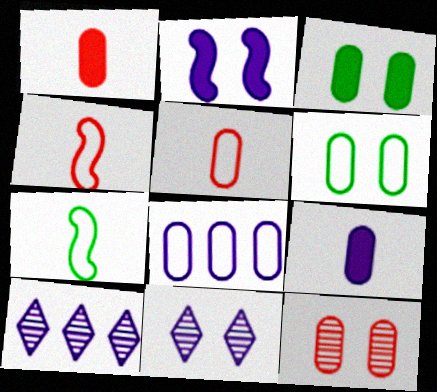[[3, 4, 10], 
[5, 6, 8]]